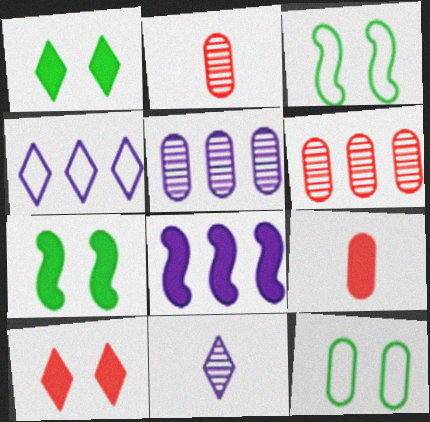[[1, 8, 9], 
[2, 4, 7], 
[4, 5, 8], 
[5, 9, 12]]